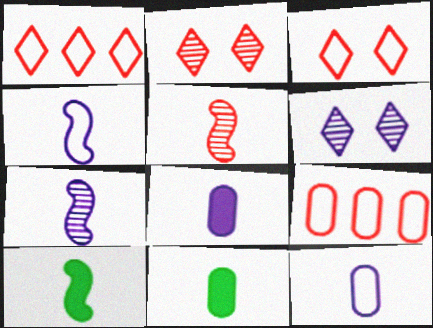[[4, 5, 10], 
[6, 9, 10]]